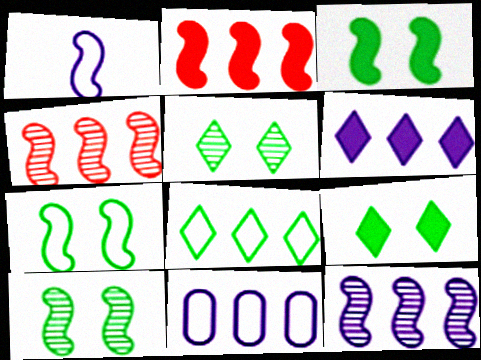[[1, 2, 10], 
[1, 3, 4], 
[3, 7, 10], 
[6, 11, 12]]